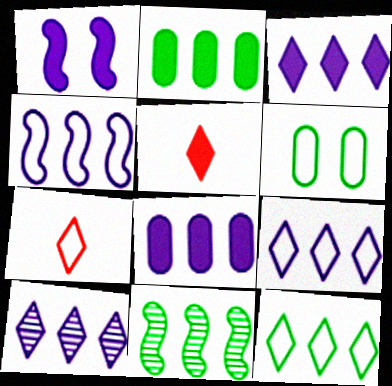[[1, 2, 5], 
[2, 11, 12], 
[3, 9, 10], 
[4, 6, 7], 
[4, 8, 10]]